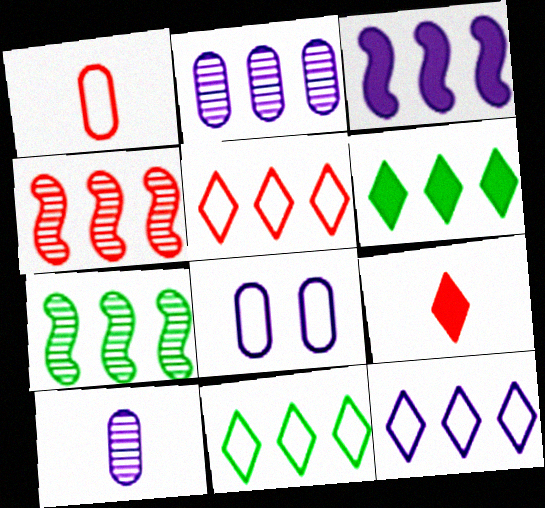[[2, 3, 12], 
[5, 11, 12], 
[7, 8, 9]]